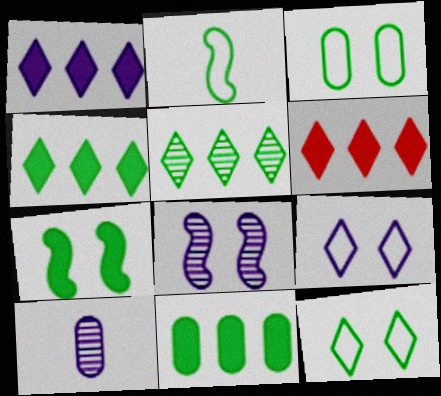[[1, 4, 6]]